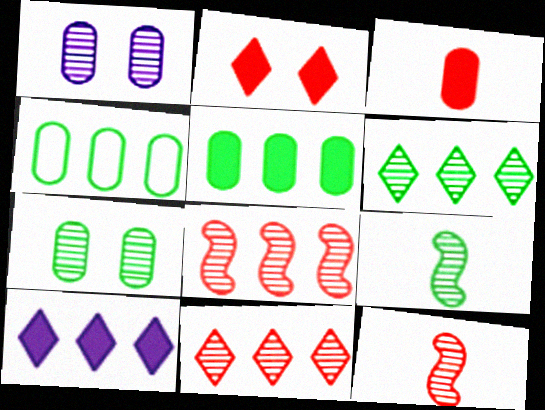[[1, 3, 4], 
[1, 6, 12], 
[1, 9, 11], 
[4, 8, 10], 
[6, 7, 9]]